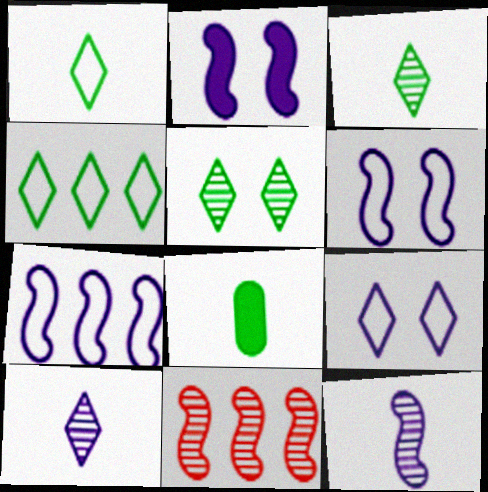[[2, 7, 12], 
[8, 9, 11]]